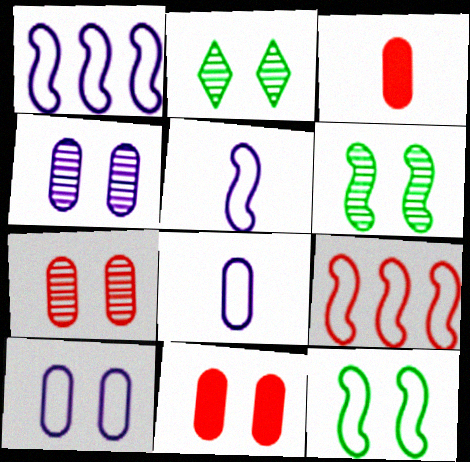[[1, 2, 3], 
[5, 9, 12]]